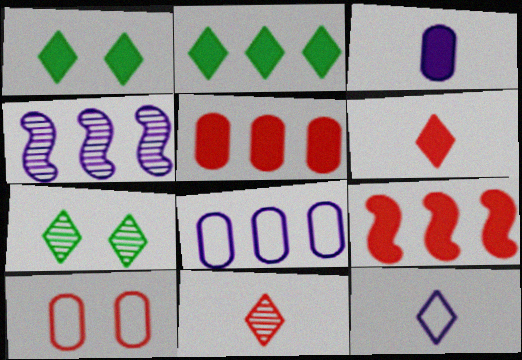[[1, 3, 9], 
[9, 10, 11]]